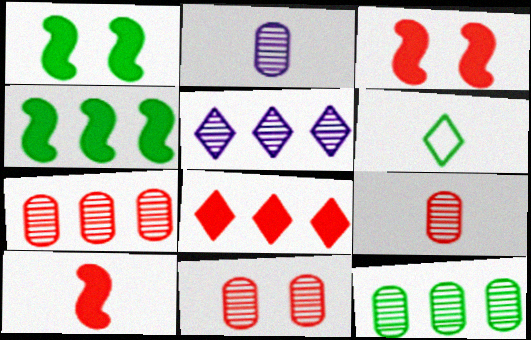[[1, 6, 12], 
[2, 6, 10], 
[2, 11, 12], 
[7, 9, 11]]